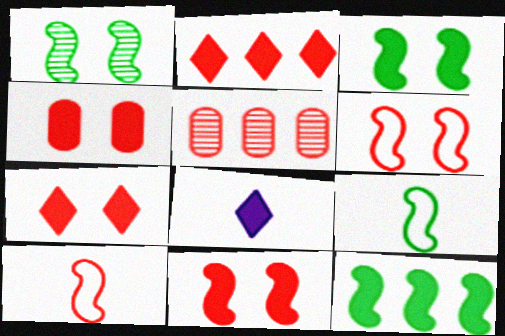[[1, 9, 12], 
[4, 7, 11], 
[4, 8, 12], 
[5, 7, 10]]